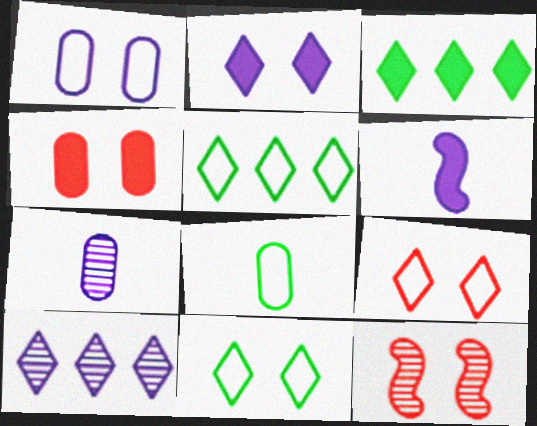[[1, 6, 10], 
[3, 4, 6], 
[4, 9, 12]]